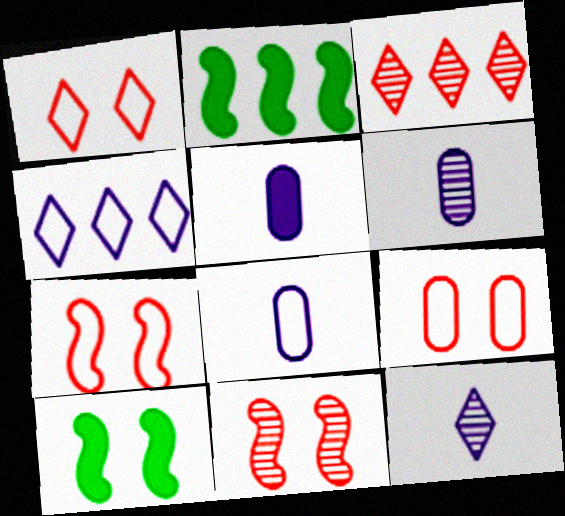[[1, 2, 6], 
[1, 7, 9], 
[2, 9, 12], 
[3, 8, 10], 
[5, 6, 8]]